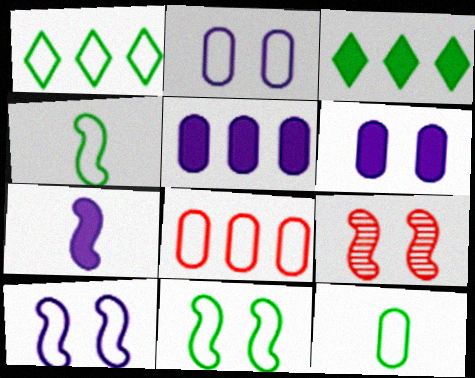[[1, 11, 12], 
[2, 8, 12]]